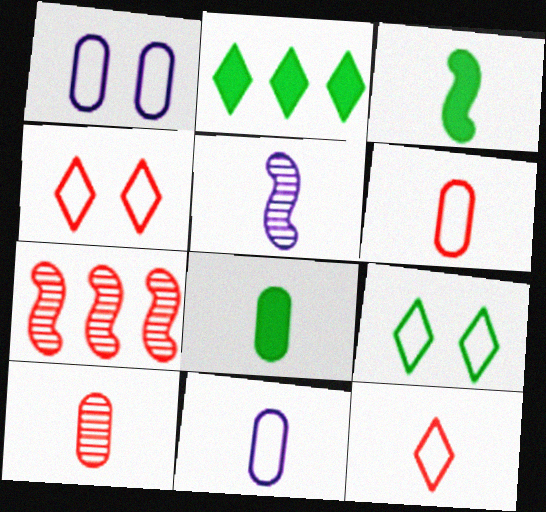[[5, 8, 12], 
[8, 10, 11]]